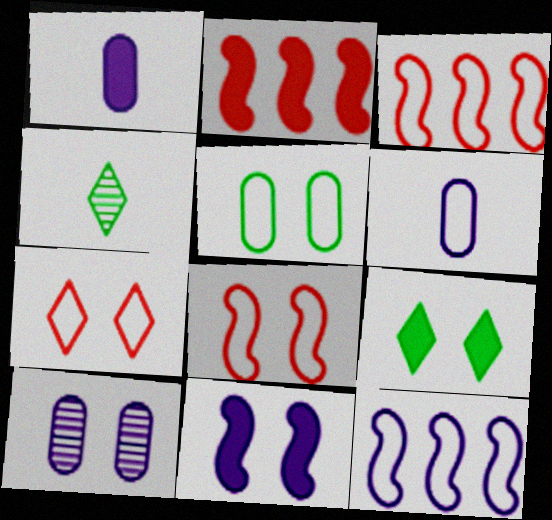[[1, 2, 9], 
[8, 9, 10]]